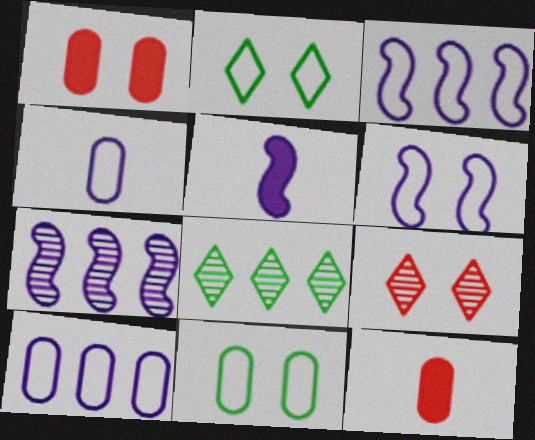[[2, 7, 12], 
[5, 6, 7], 
[6, 8, 12]]